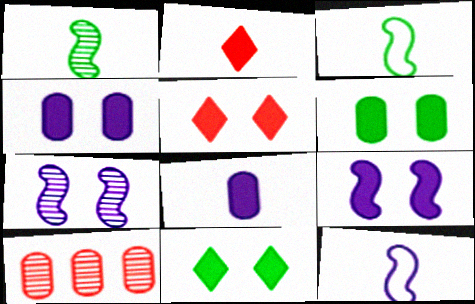[[5, 6, 9], 
[10, 11, 12]]